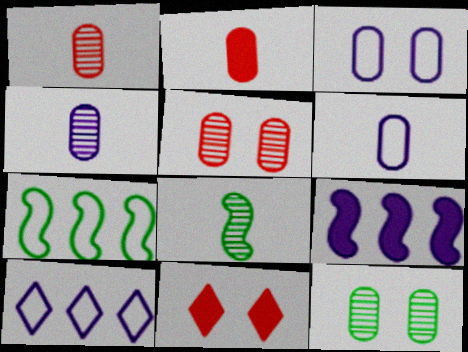[[4, 7, 11]]